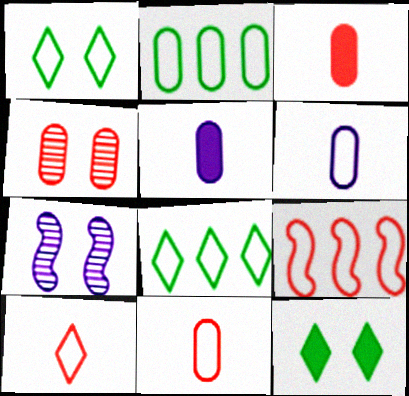[[1, 6, 9], 
[2, 4, 5], 
[3, 7, 8]]